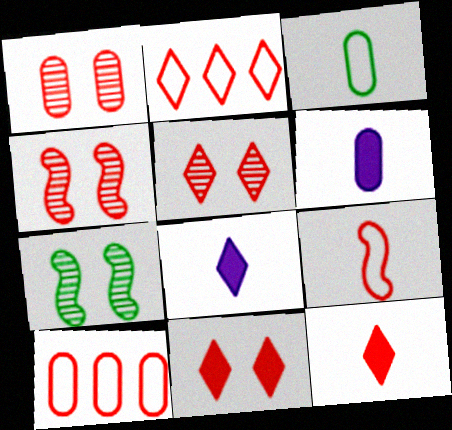[[1, 4, 5], 
[2, 5, 12], 
[2, 6, 7], 
[4, 10, 12], 
[7, 8, 10]]